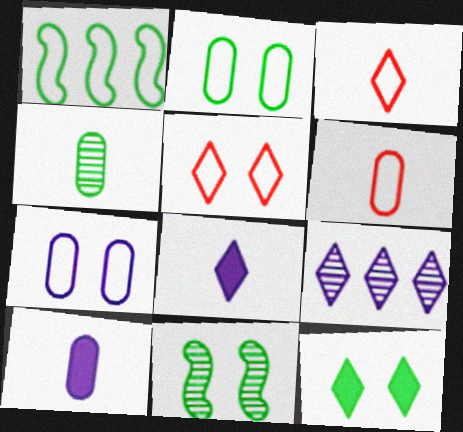[[1, 3, 7], 
[1, 4, 12], 
[2, 11, 12], 
[3, 9, 12], 
[4, 6, 10]]